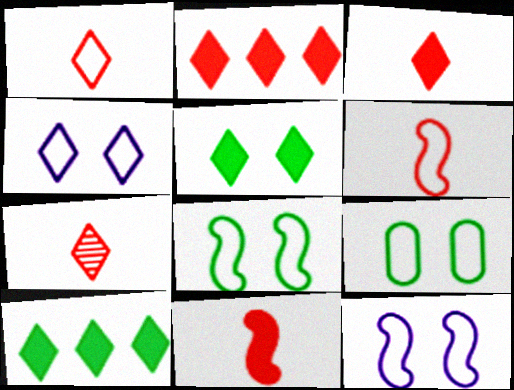[[1, 3, 7], 
[4, 7, 10]]